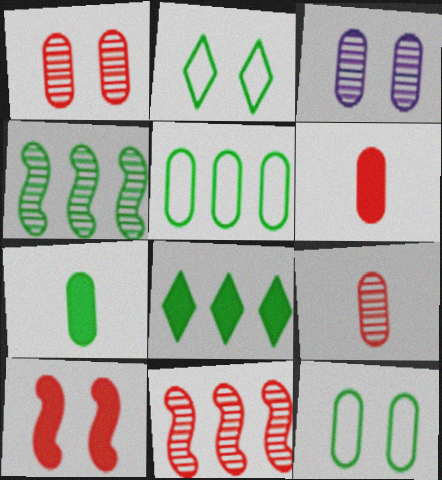[[2, 3, 10], 
[2, 4, 7], 
[3, 5, 6], 
[4, 5, 8]]